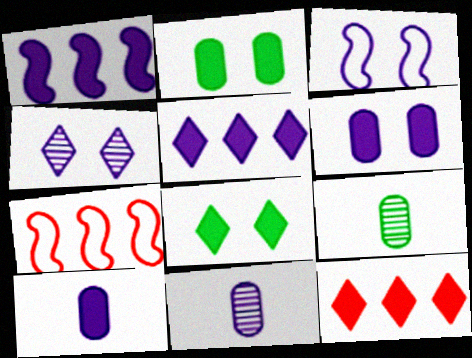[[3, 4, 6], 
[3, 5, 11], 
[3, 9, 12], 
[7, 8, 11]]